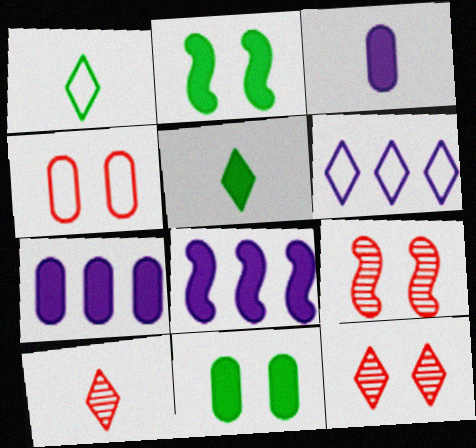[[1, 7, 9], 
[5, 6, 12]]